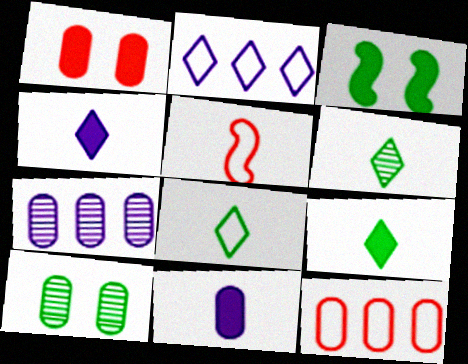[[5, 6, 11], 
[6, 8, 9], 
[10, 11, 12]]